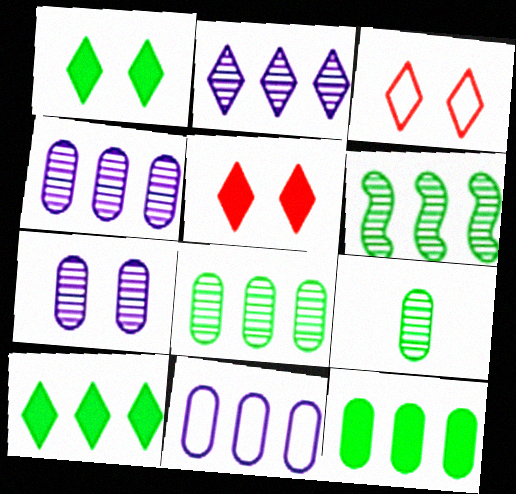[]